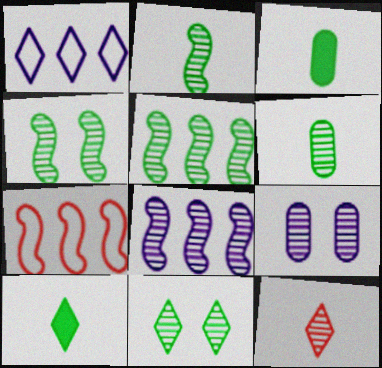[[2, 4, 5], 
[5, 6, 11], 
[5, 9, 12], 
[7, 9, 10]]